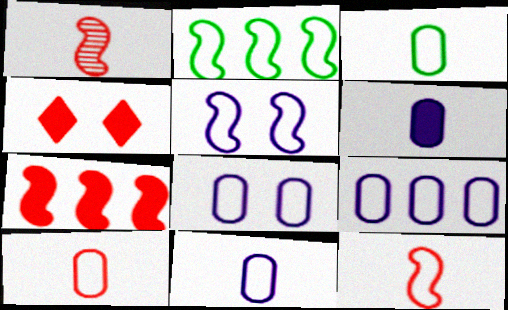[[2, 5, 12], 
[3, 10, 11], 
[8, 9, 11]]